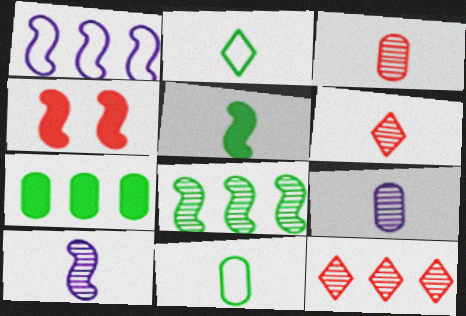[[1, 7, 12]]